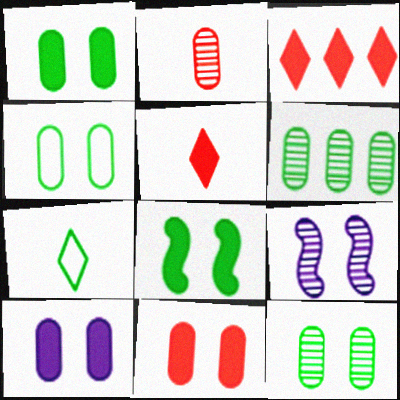[[1, 4, 12], 
[1, 10, 11], 
[6, 7, 8]]